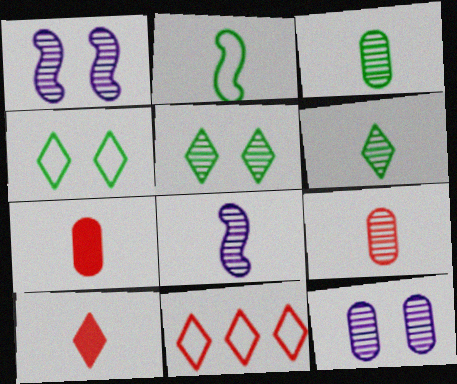[[6, 8, 9]]